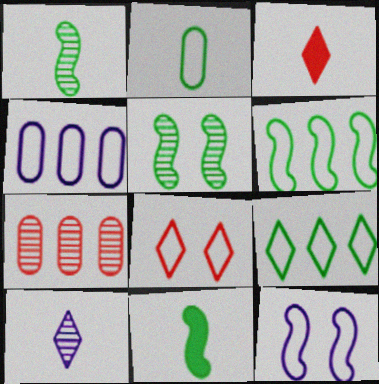[[3, 4, 5], 
[5, 6, 11], 
[5, 7, 10]]